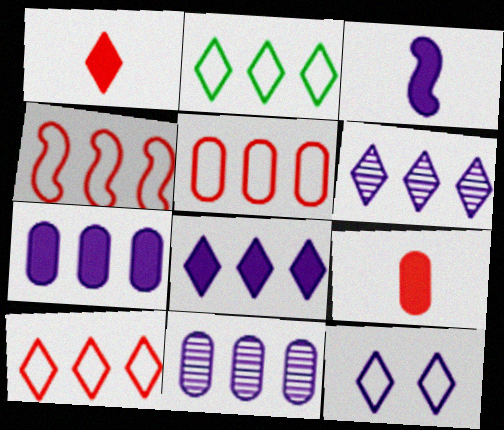[[3, 11, 12], 
[4, 5, 10]]